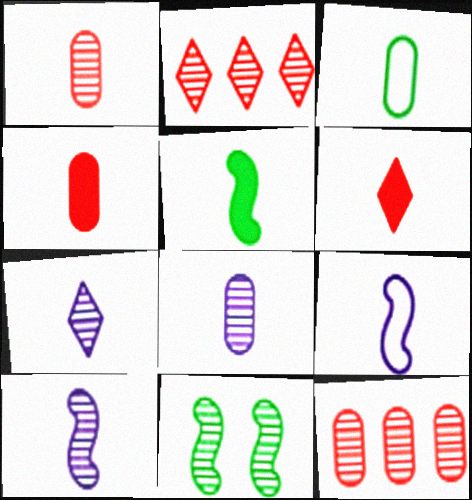[[2, 8, 11], 
[3, 4, 8], 
[3, 6, 10], 
[7, 8, 10], 
[7, 11, 12]]